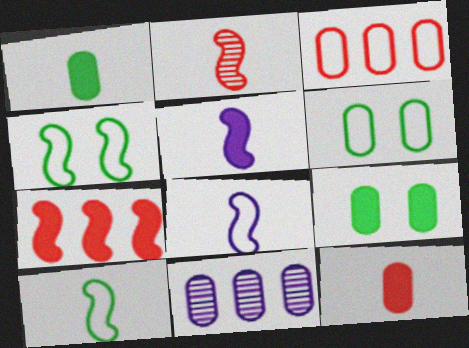[[2, 5, 10], 
[6, 11, 12]]